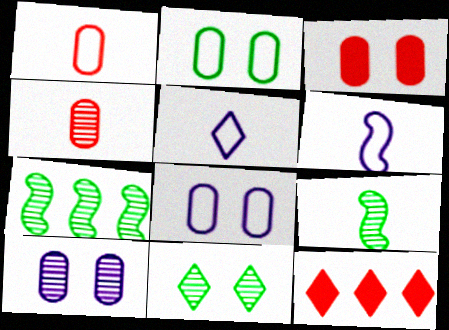[[2, 3, 10], 
[3, 5, 7], 
[5, 11, 12], 
[8, 9, 12]]